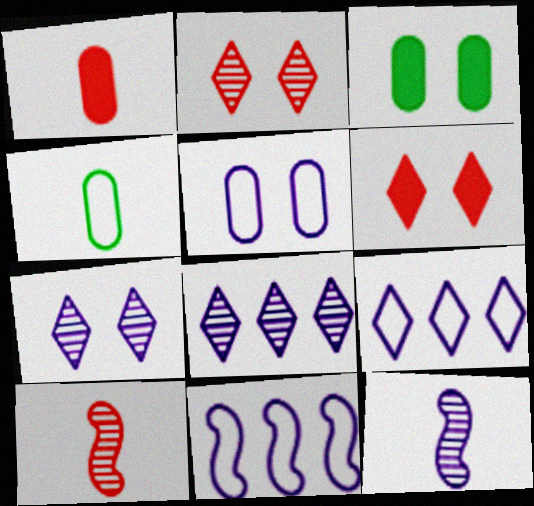[[3, 9, 10]]